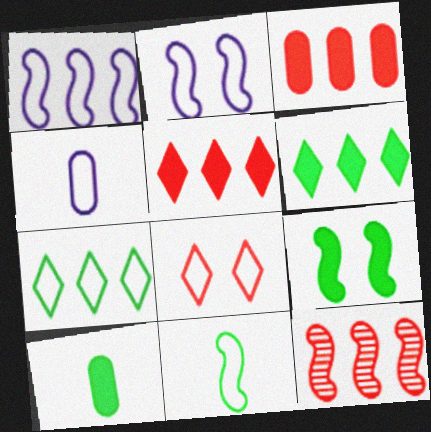[[6, 9, 10]]